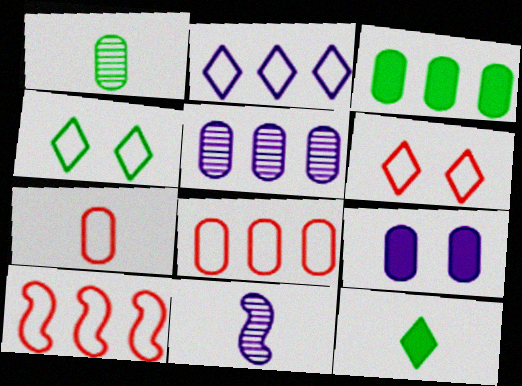[[1, 8, 9], 
[2, 9, 11], 
[3, 5, 8], 
[3, 6, 11], 
[6, 7, 10], 
[7, 11, 12]]